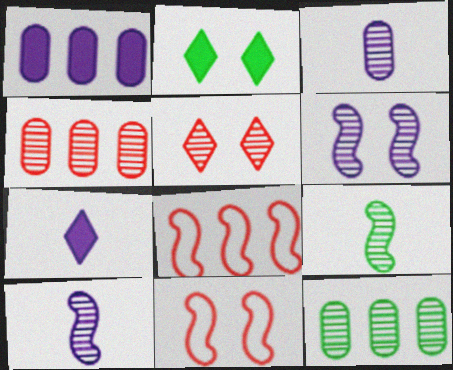[[2, 3, 8], 
[5, 10, 12], 
[7, 11, 12]]